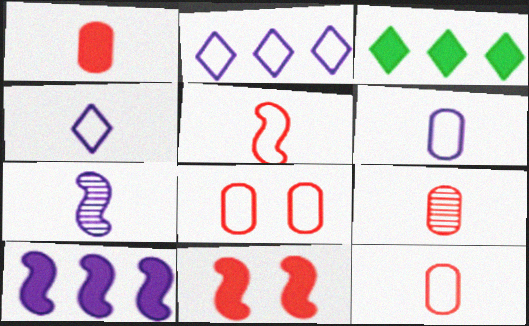[[1, 9, 12], 
[3, 7, 8]]